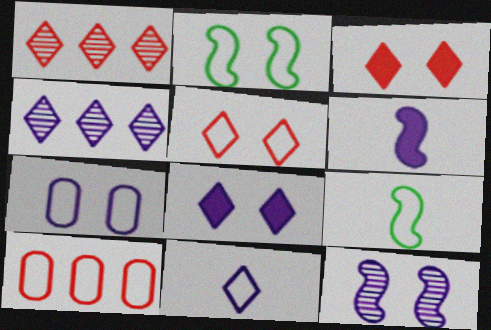[[2, 5, 7], 
[2, 10, 11], 
[4, 6, 7], 
[4, 8, 11], 
[7, 8, 12]]